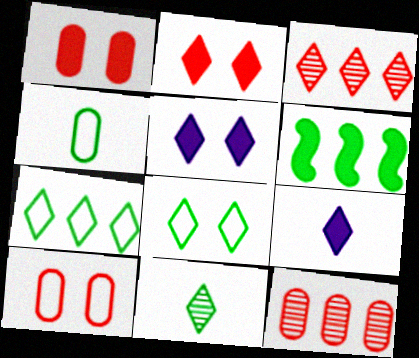[[1, 6, 9], 
[3, 8, 9]]